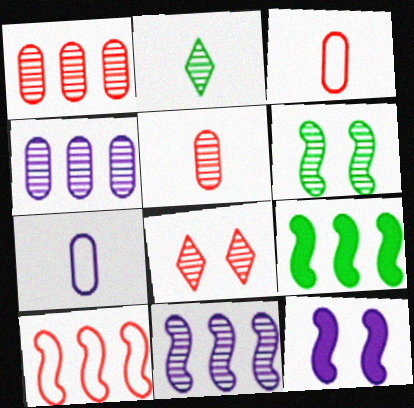[[7, 8, 9], 
[9, 10, 11]]